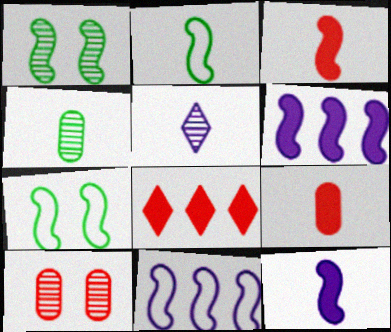[[1, 3, 11], 
[2, 5, 9]]